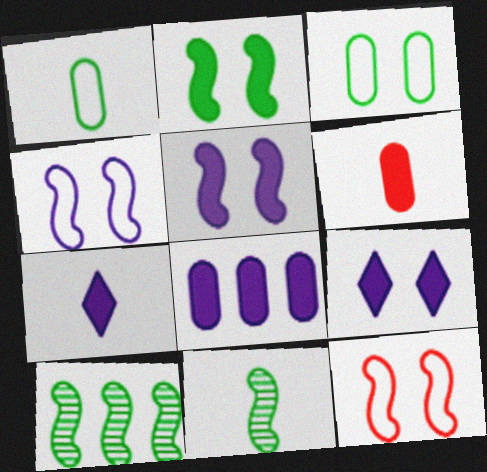[[5, 7, 8]]